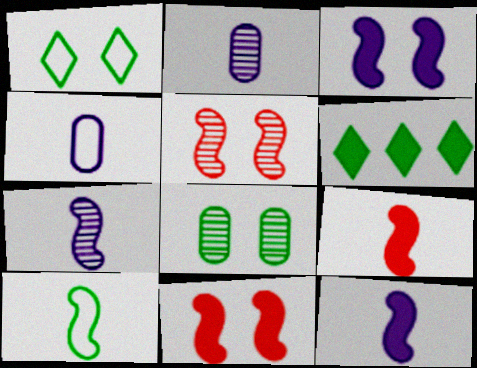[[4, 5, 6], 
[6, 8, 10], 
[7, 9, 10]]